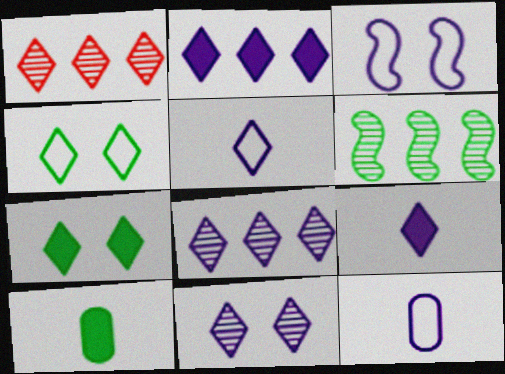[[1, 3, 10], 
[1, 4, 9], 
[1, 5, 7], 
[2, 5, 11], 
[4, 6, 10]]